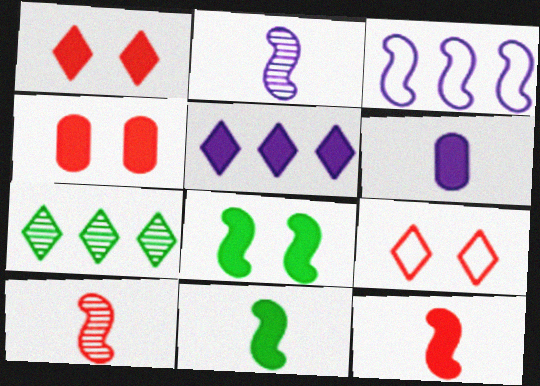[[3, 8, 10], 
[4, 5, 11]]